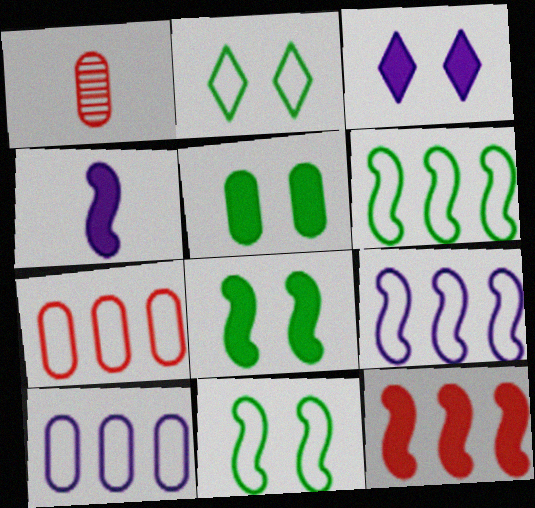[[1, 3, 6], 
[1, 5, 10], 
[4, 8, 12]]